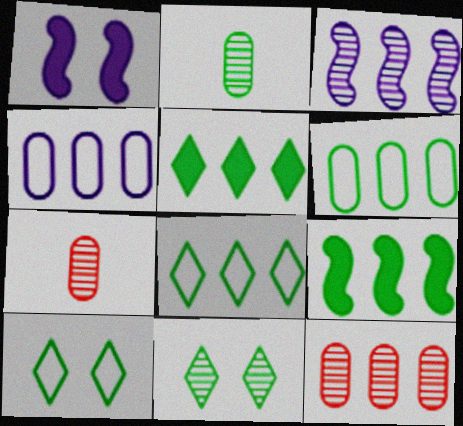[[1, 7, 8], 
[2, 9, 10], 
[3, 7, 11]]